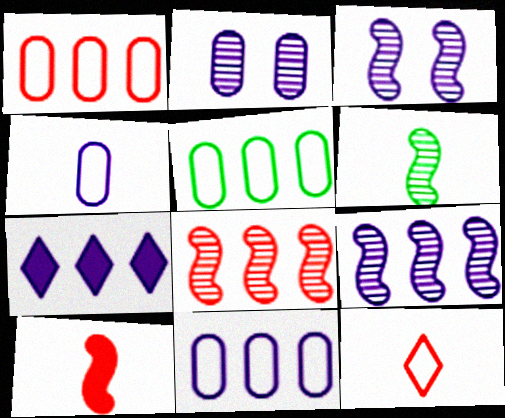[[1, 5, 11], 
[3, 4, 7], 
[3, 6, 8], 
[5, 7, 8], 
[7, 9, 11]]